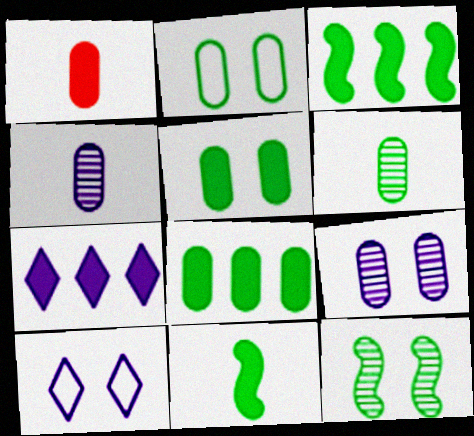[[2, 6, 8]]